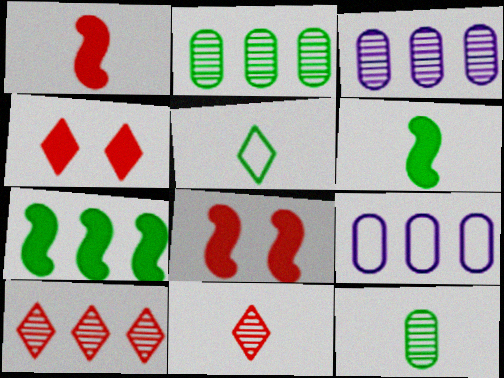[[3, 5, 8], 
[5, 6, 12], 
[7, 9, 10]]